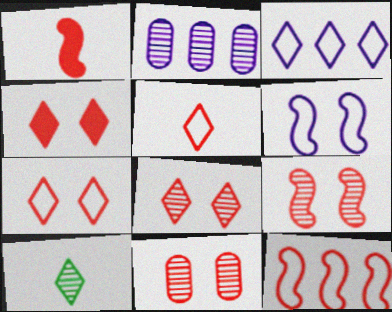[[1, 9, 12], 
[2, 9, 10], 
[3, 4, 10], 
[4, 7, 8], 
[8, 9, 11]]